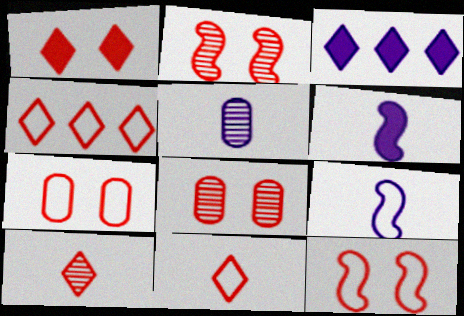[[1, 2, 7], 
[1, 4, 10], 
[1, 8, 12]]